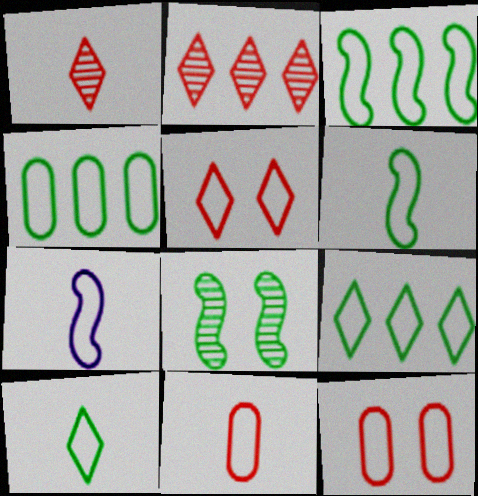[[3, 4, 9], 
[4, 5, 7], 
[7, 9, 12], 
[7, 10, 11]]